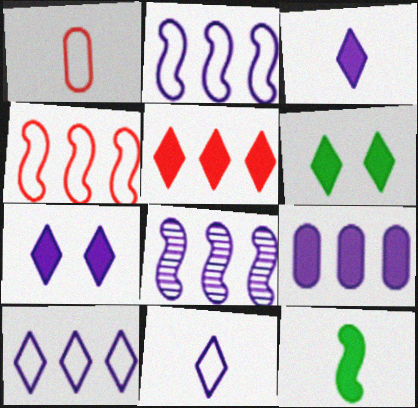[[1, 6, 8], 
[3, 5, 6], 
[8, 9, 10]]